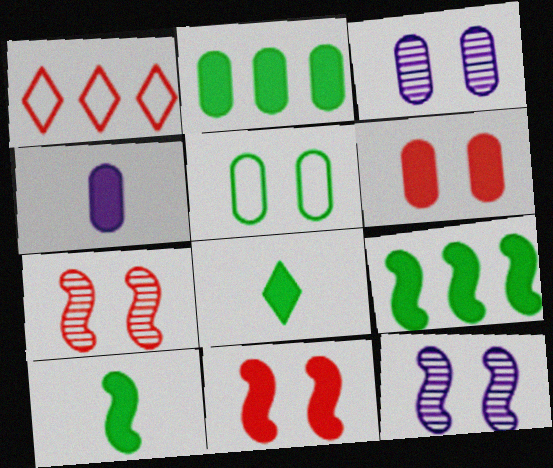[[1, 3, 10], 
[2, 4, 6], 
[3, 5, 6]]